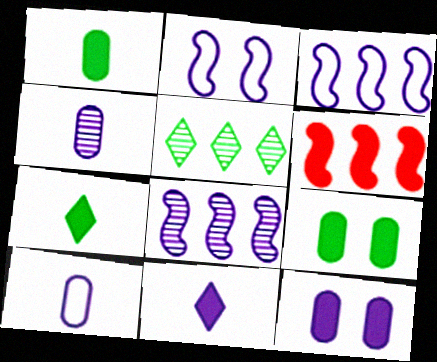[[6, 7, 12], 
[6, 9, 11]]